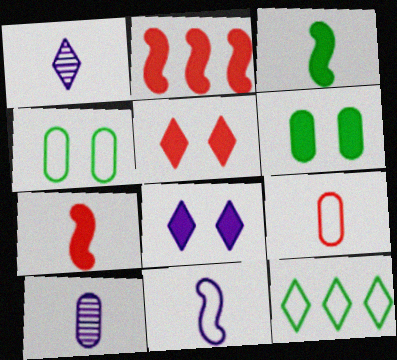[[1, 2, 4], 
[1, 3, 9], 
[1, 5, 12]]